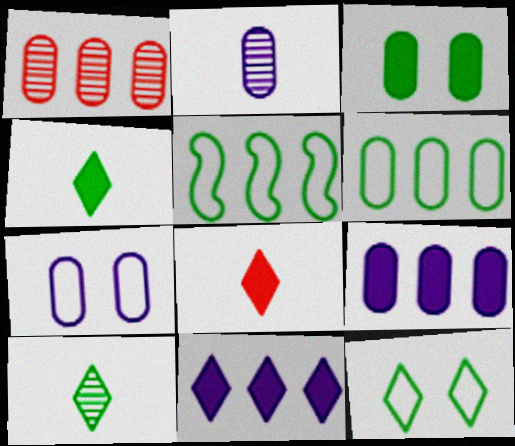[[1, 5, 11], 
[1, 6, 9], 
[2, 7, 9], 
[3, 5, 10]]